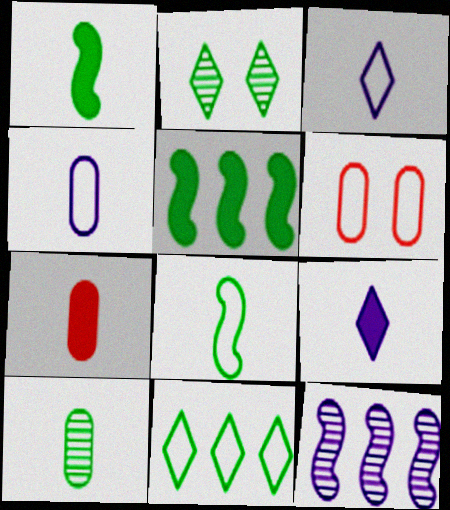[[1, 7, 9], 
[4, 7, 10]]